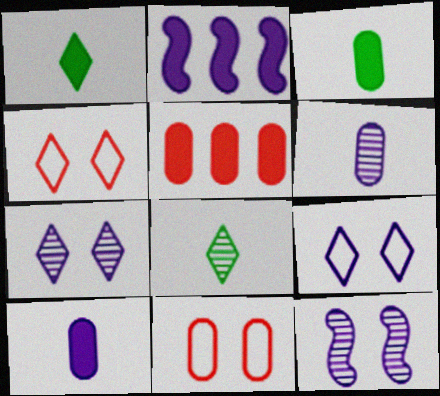[[2, 6, 9], 
[2, 8, 11]]